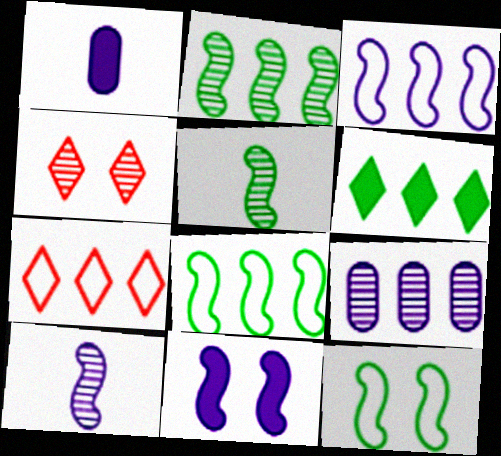[[1, 4, 8], 
[3, 10, 11], 
[4, 5, 9]]